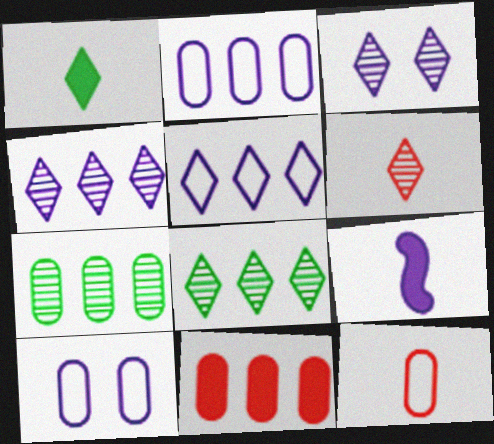[[2, 3, 9], 
[2, 7, 11], 
[3, 6, 8], 
[4, 9, 10]]